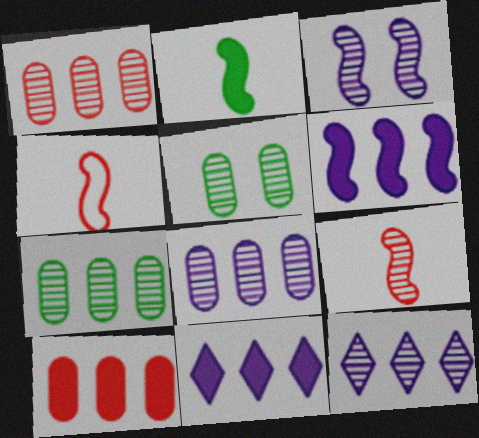[[1, 7, 8], 
[4, 5, 11], 
[5, 9, 12]]